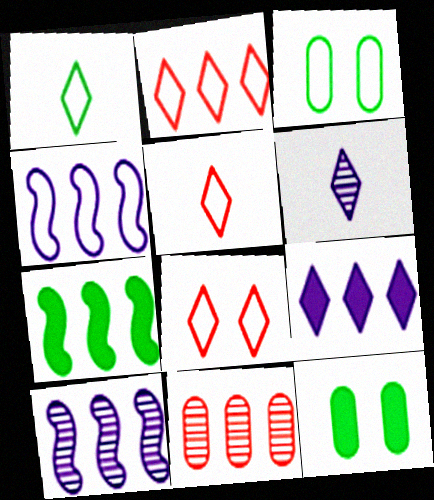[[2, 5, 8], 
[3, 4, 5], 
[5, 10, 12]]